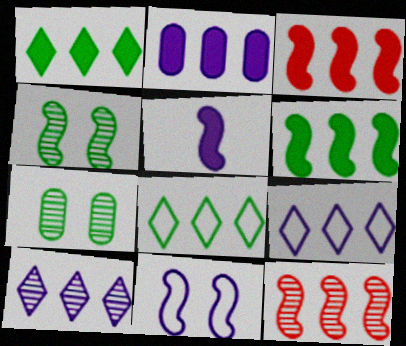[[1, 2, 3], 
[2, 8, 12]]